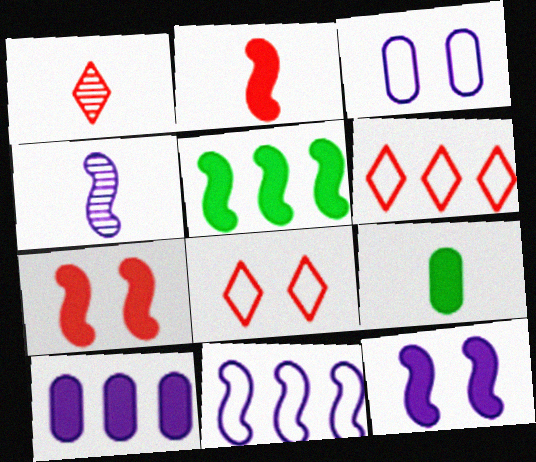[[1, 3, 5], 
[2, 5, 12], 
[4, 11, 12]]